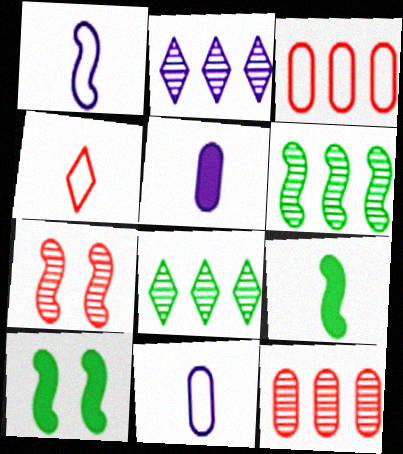[[2, 6, 12]]